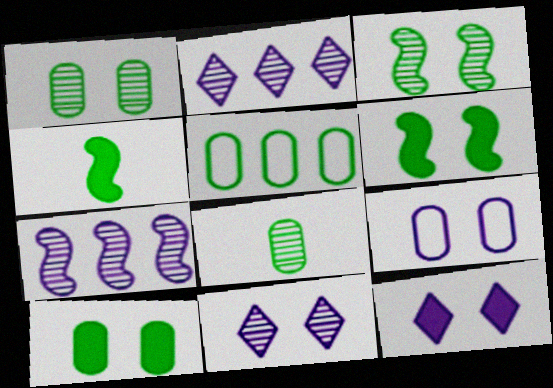[[5, 8, 10]]